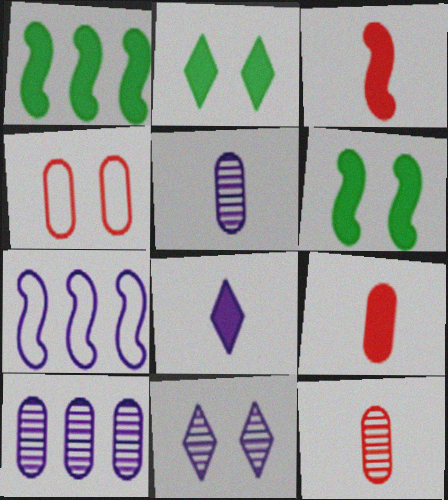[[2, 7, 12], 
[4, 6, 11]]